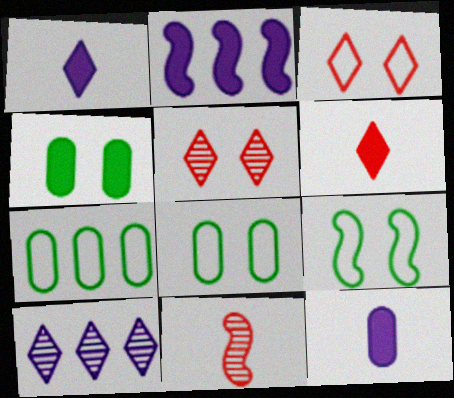[[2, 4, 6], 
[2, 9, 11]]